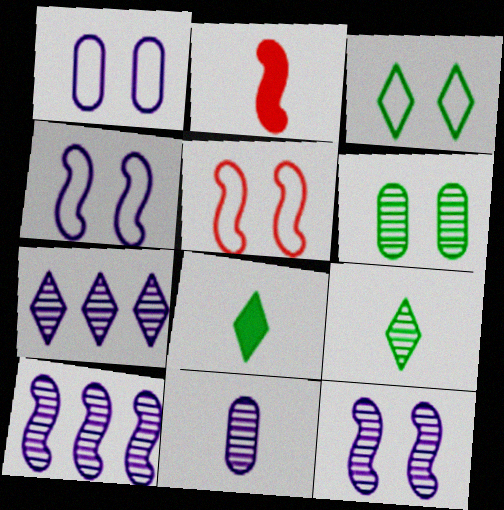[[1, 3, 5], 
[7, 11, 12]]